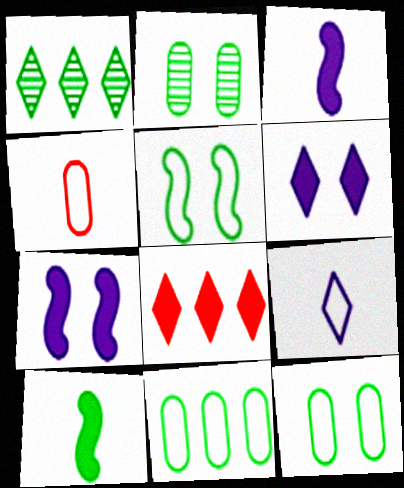[[1, 4, 7], 
[1, 10, 12]]